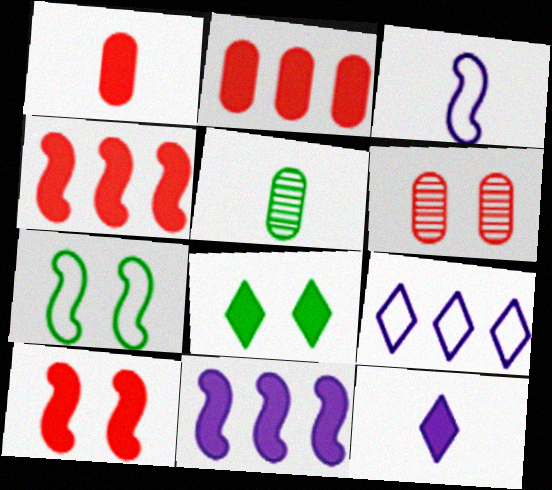[[1, 8, 11], 
[5, 9, 10]]